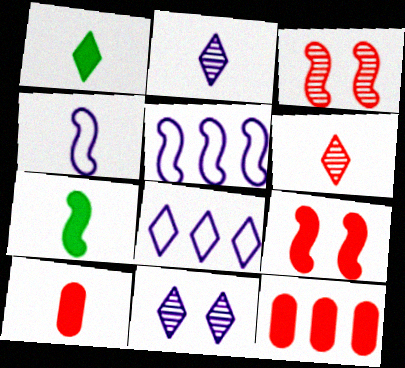[[3, 5, 7]]